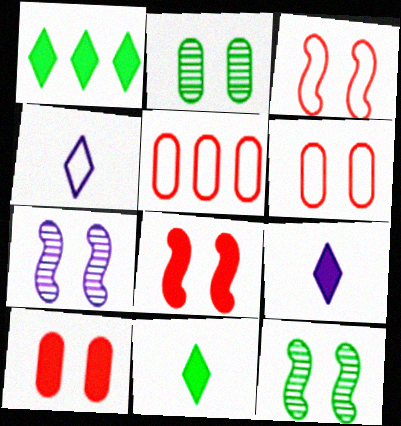[[5, 7, 11], 
[5, 9, 12]]